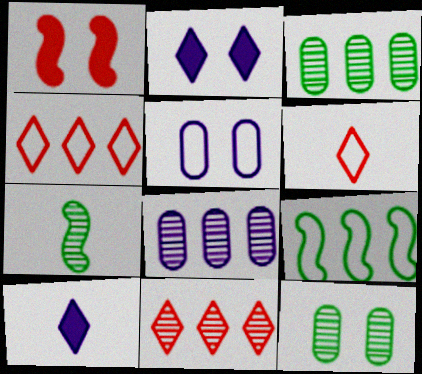[[5, 6, 9]]